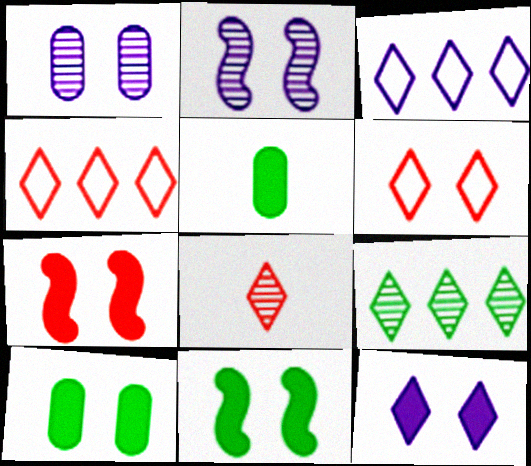[[1, 6, 11], 
[2, 4, 5], 
[2, 6, 10], 
[7, 10, 12]]